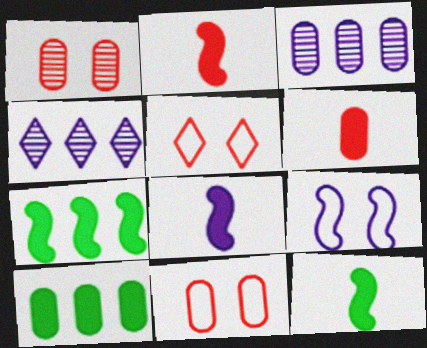[[2, 8, 12], 
[3, 5, 12], 
[4, 11, 12]]